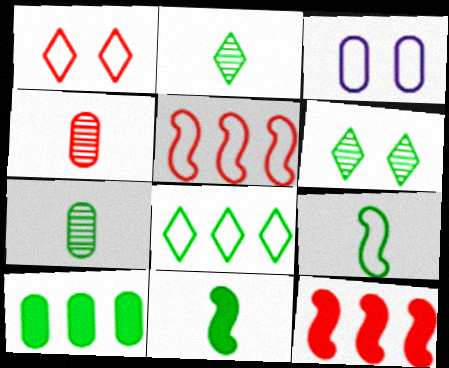[[1, 4, 12], 
[2, 3, 12], 
[3, 4, 10], 
[6, 9, 10]]